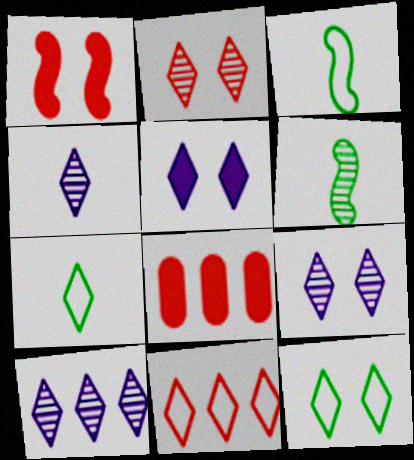[[2, 5, 12], 
[3, 8, 9], 
[4, 9, 10]]